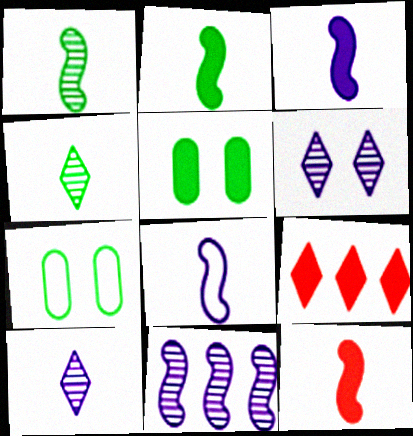[[1, 8, 12], 
[2, 3, 12], 
[3, 5, 9]]